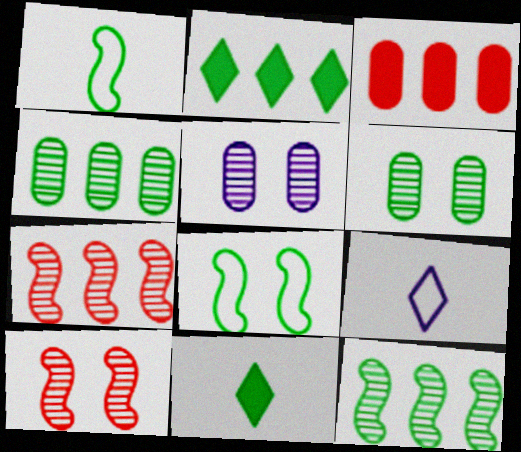[[1, 2, 6], 
[4, 8, 11]]